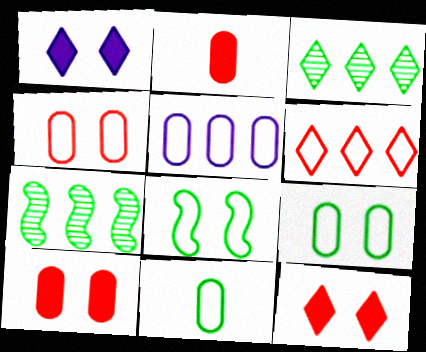[[4, 5, 11]]